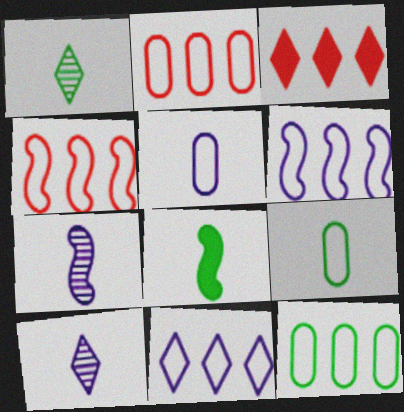[[1, 8, 9], 
[4, 11, 12]]